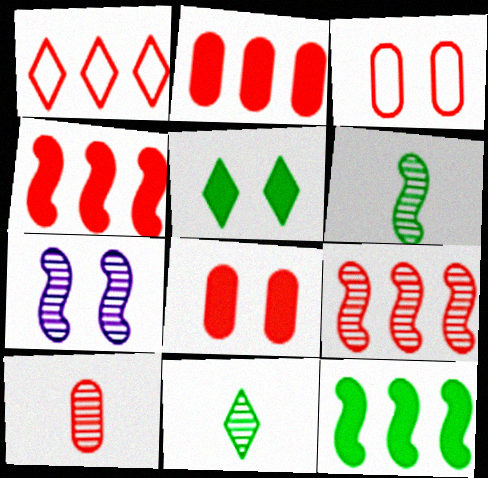[[1, 2, 9], 
[2, 3, 10], 
[3, 5, 7], 
[6, 7, 9]]